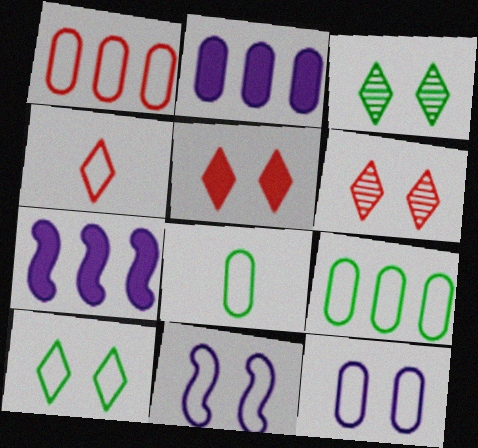[[1, 8, 12], 
[4, 9, 11], 
[6, 7, 8]]